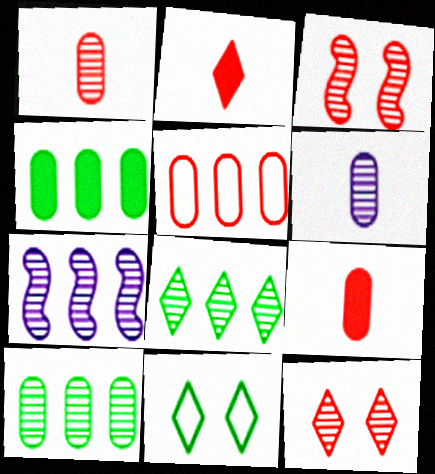[[2, 3, 5], 
[3, 6, 8], 
[7, 9, 11]]